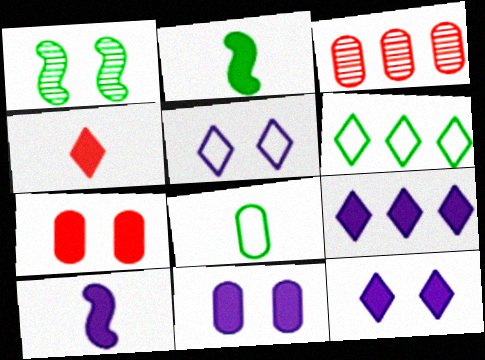[[1, 5, 7], 
[2, 3, 5], 
[2, 7, 9], 
[3, 8, 11], 
[9, 10, 11]]